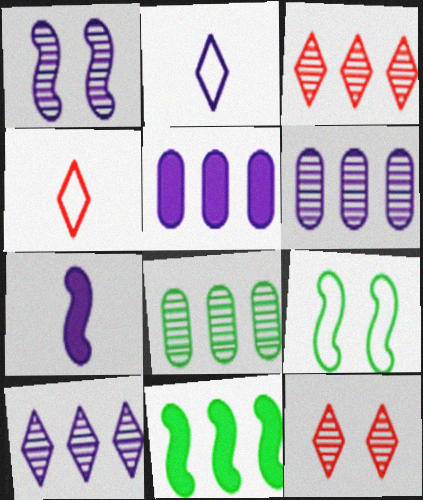[[1, 2, 5]]